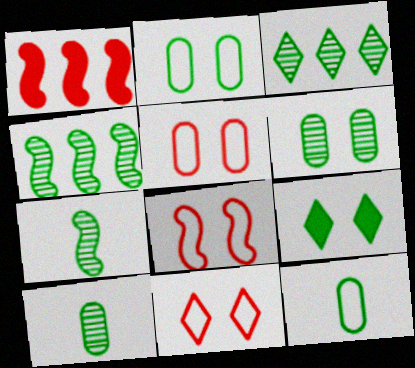[[3, 6, 7], 
[4, 9, 12], 
[5, 8, 11]]